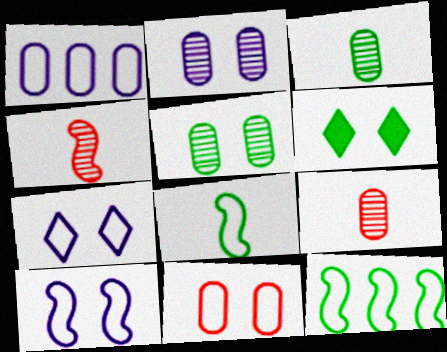[[1, 4, 6], 
[3, 6, 12]]